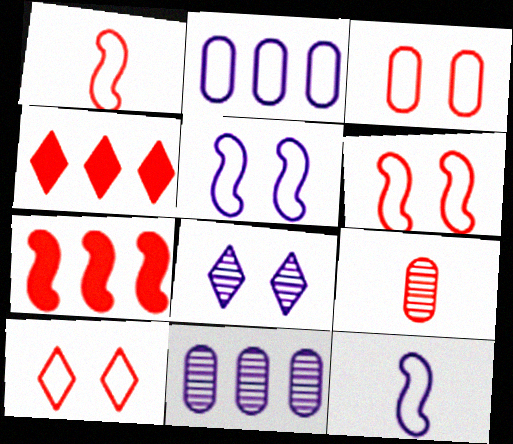[[3, 6, 10], 
[4, 6, 9], 
[7, 9, 10]]